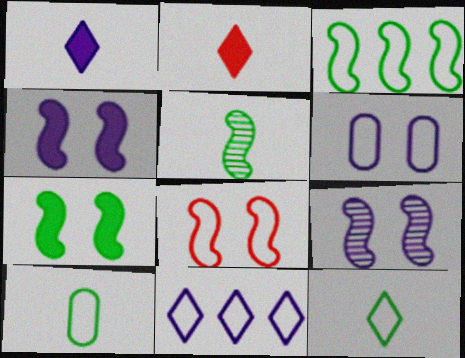[[3, 5, 7], 
[7, 8, 9], 
[8, 10, 11]]